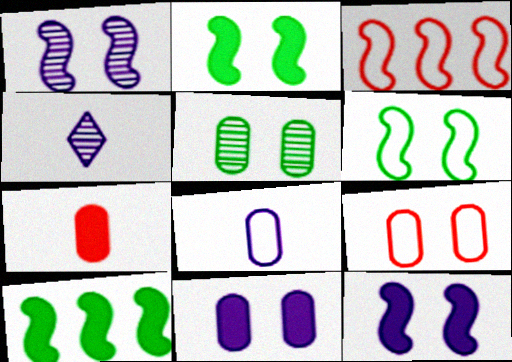[[4, 9, 10], 
[5, 9, 11]]